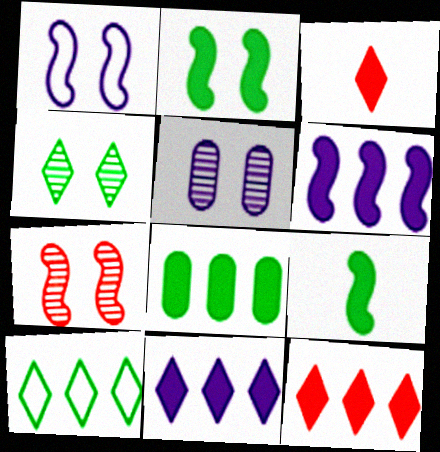[[1, 2, 7], 
[4, 5, 7], 
[6, 8, 12]]